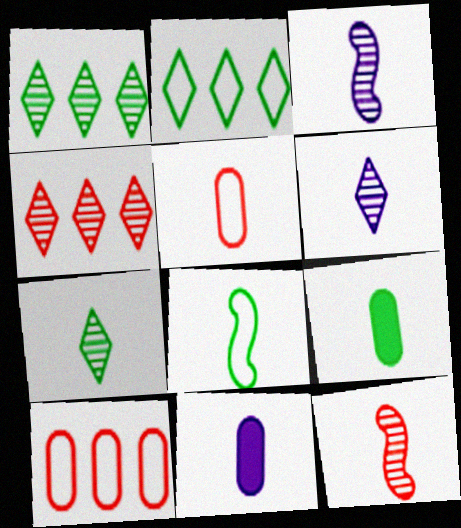[[7, 8, 9]]